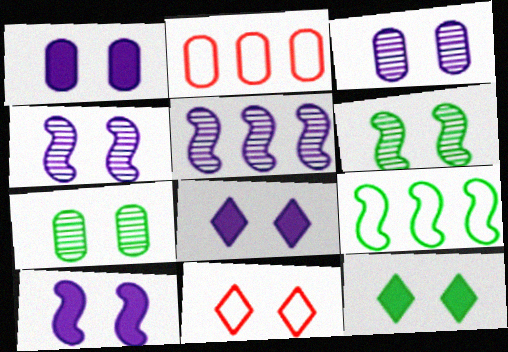[[1, 6, 11], 
[1, 8, 10], 
[7, 10, 11]]